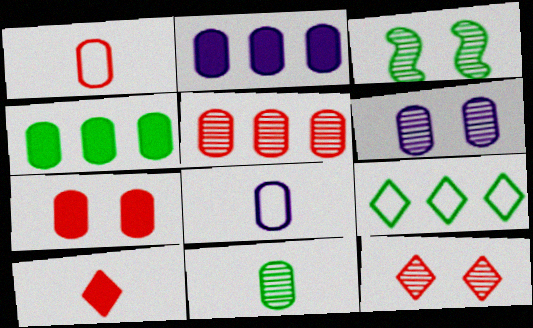[[1, 4, 6], 
[1, 5, 7], 
[2, 6, 8], 
[3, 6, 12], 
[5, 6, 11]]